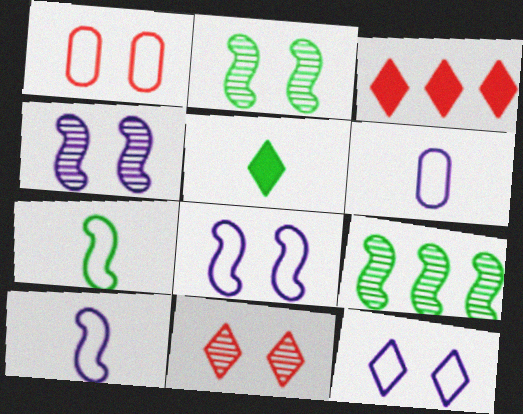[[2, 3, 6]]